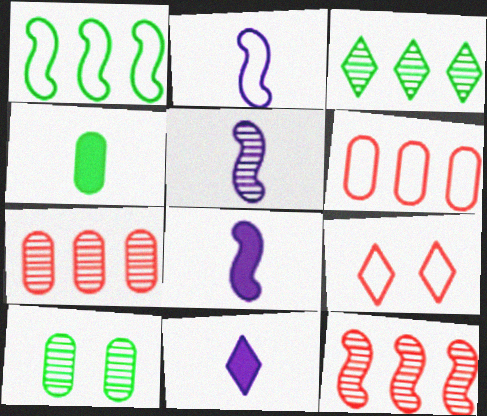[[2, 5, 8], 
[3, 9, 11]]